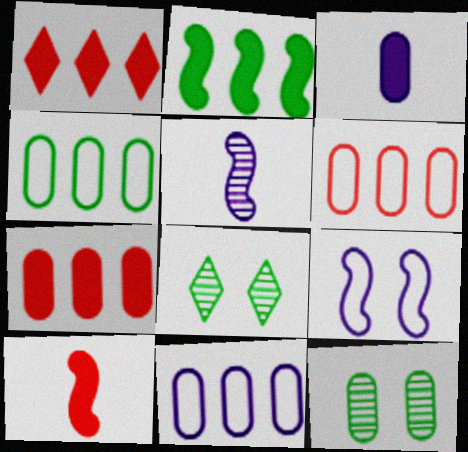[[3, 6, 12], 
[4, 6, 11], 
[8, 10, 11]]